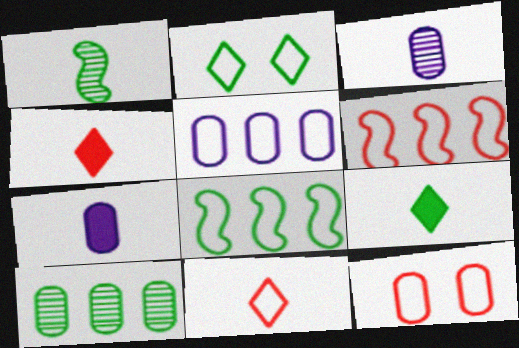[[1, 7, 11], 
[6, 11, 12], 
[7, 10, 12]]